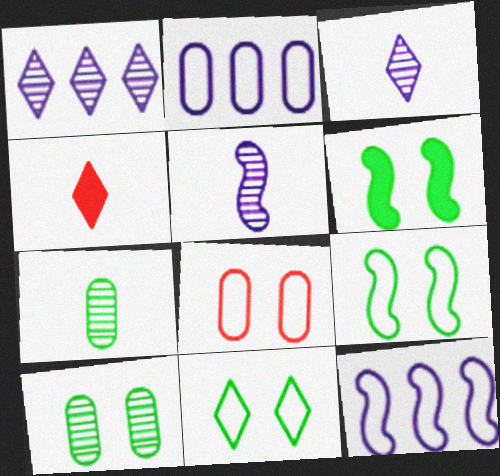[[1, 4, 11], 
[4, 10, 12], 
[6, 10, 11]]